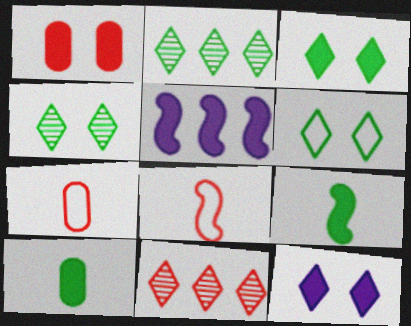[[1, 8, 11], 
[3, 4, 6], 
[4, 5, 7]]